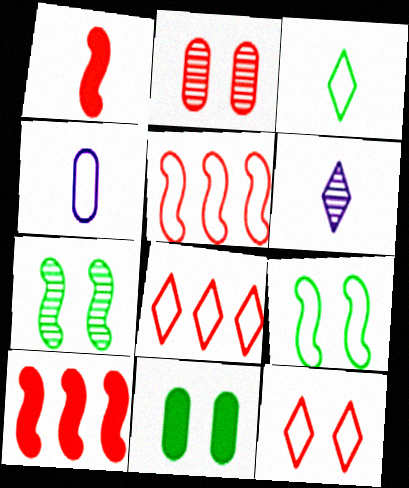[[1, 2, 8], 
[4, 8, 9], 
[5, 6, 11]]